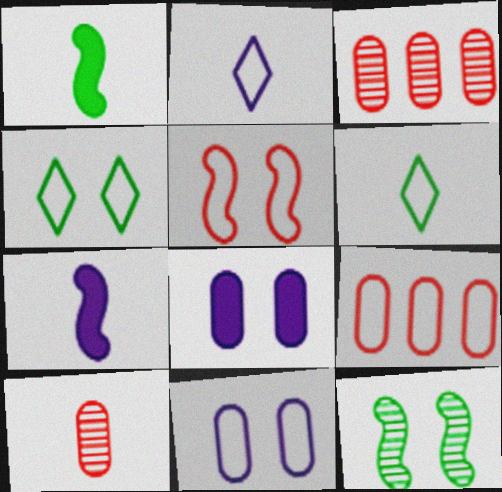[[1, 2, 10], 
[3, 4, 7], 
[4, 5, 11], 
[6, 7, 10]]